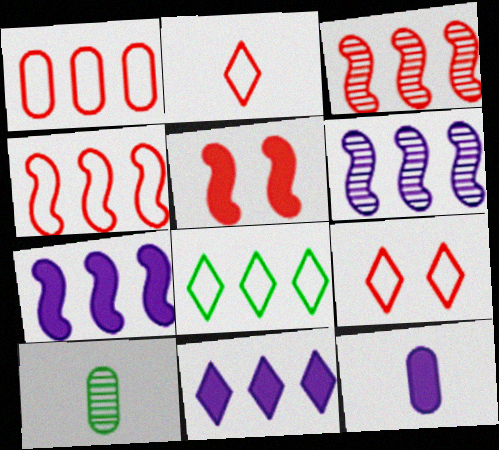[[7, 9, 10]]